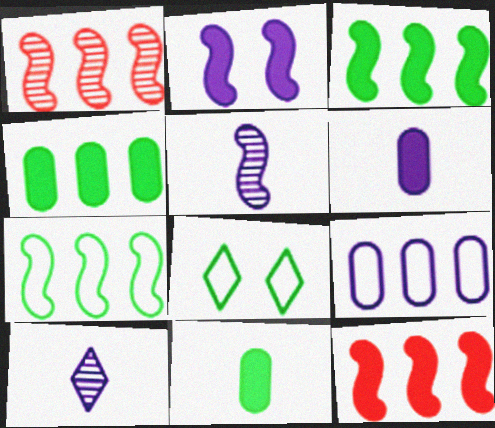[[1, 6, 8], 
[2, 9, 10]]